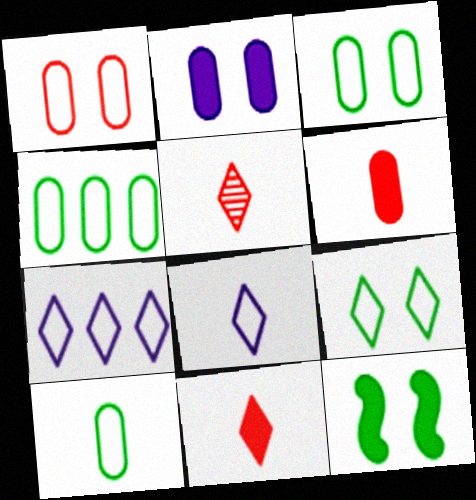[[3, 4, 10]]